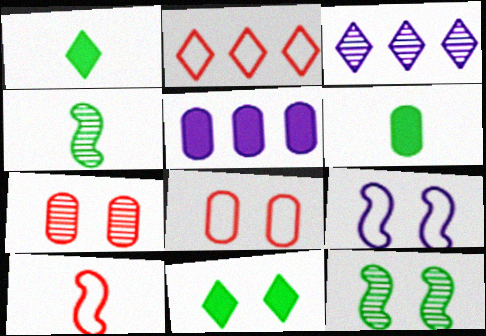[[2, 8, 10], 
[3, 4, 7], 
[7, 9, 11]]